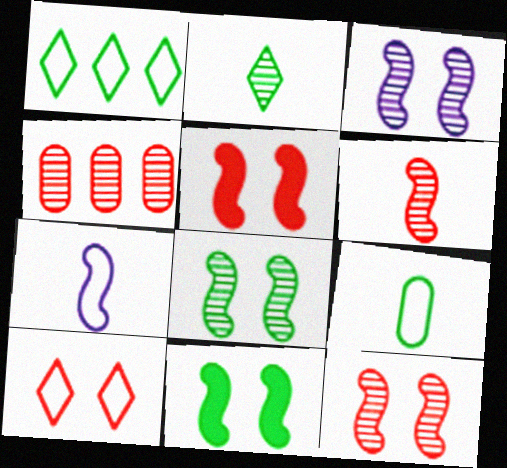[[2, 3, 4], 
[3, 8, 12]]